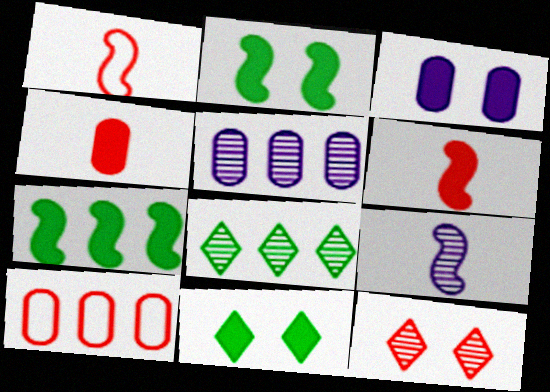[[1, 3, 8], 
[1, 5, 11], 
[6, 10, 12], 
[9, 10, 11]]